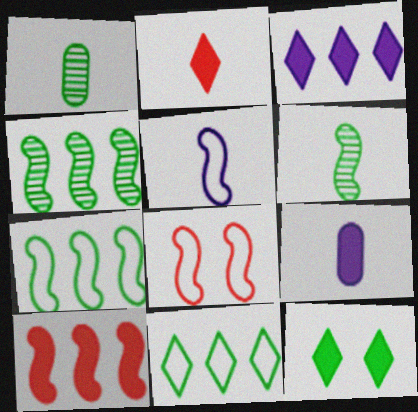[[1, 2, 5], 
[1, 3, 8], 
[1, 7, 12], 
[2, 3, 12], 
[5, 7, 8], 
[9, 10, 12]]